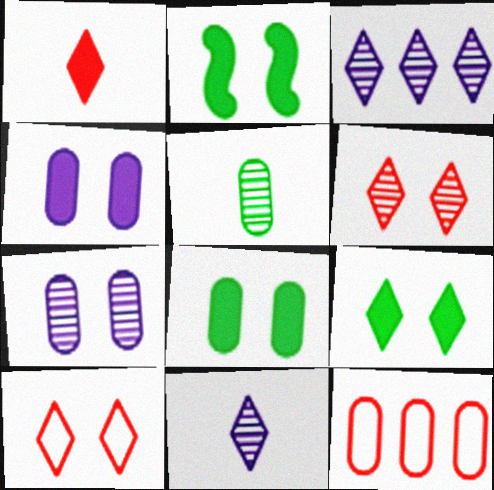[[2, 7, 10], 
[2, 8, 9], 
[2, 11, 12], 
[4, 5, 12]]